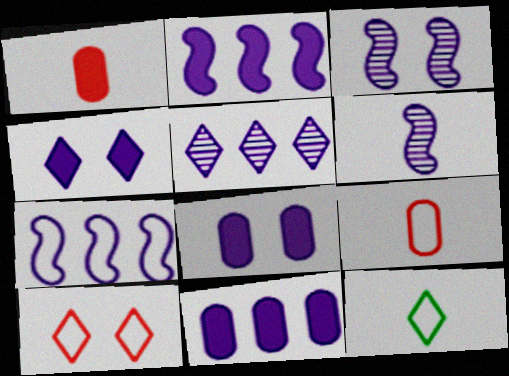[[1, 6, 12], 
[5, 7, 11]]